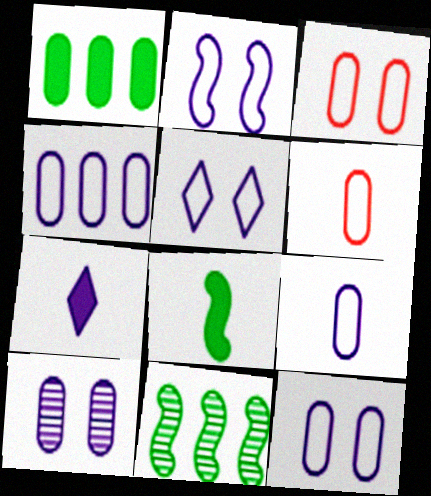[[1, 6, 10], 
[2, 5, 12], 
[3, 7, 11], 
[4, 9, 12]]